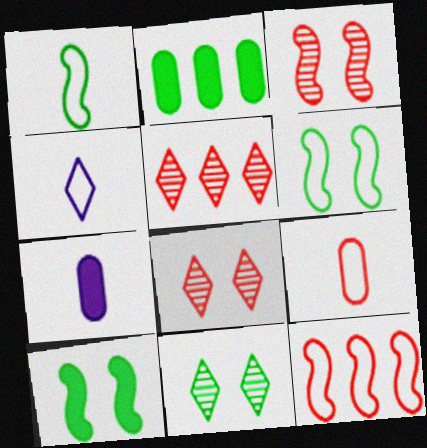[[1, 2, 11], 
[1, 4, 9], 
[2, 3, 4], 
[5, 6, 7], 
[7, 11, 12]]